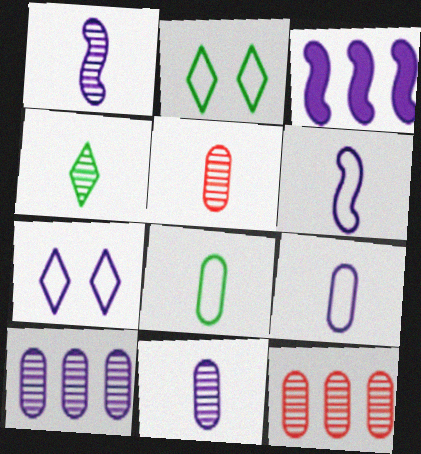[[1, 4, 5], 
[2, 3, 5], 
[3, 7, 11]]